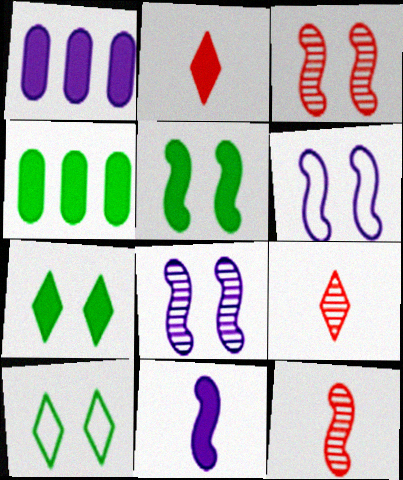[[1, 2, 5], 
[1, 10, 12], 
[3, 5, 6], 
[4, 6, 9]]